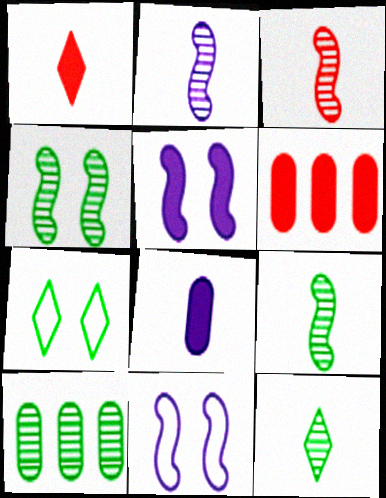[[1, 10, 11], 
[2, 3, 9], 
[2, 6, 7], 
[4, 10, 12], 
[6, 11, 12]]